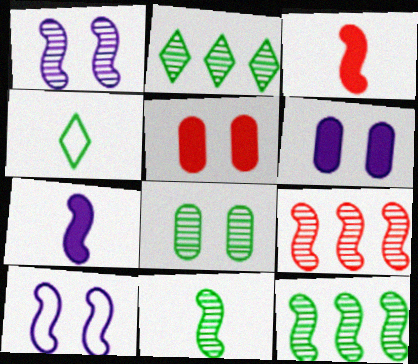[[1, 9, 11], 
[2, 8, 11], 
[3, 10, 12], 
[4, 6, 9]]